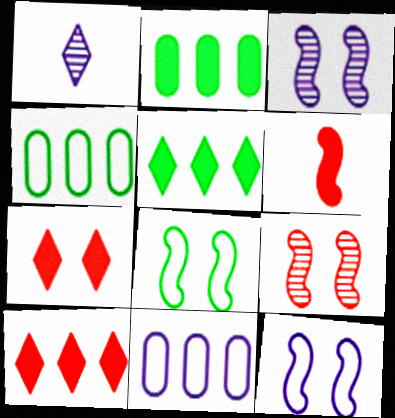[]